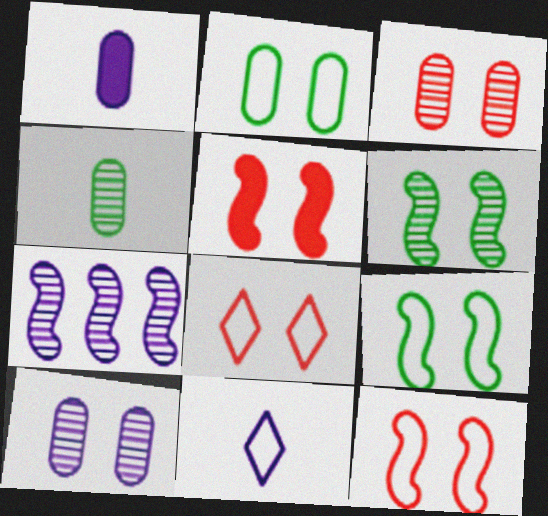[[3, 5, 8]]